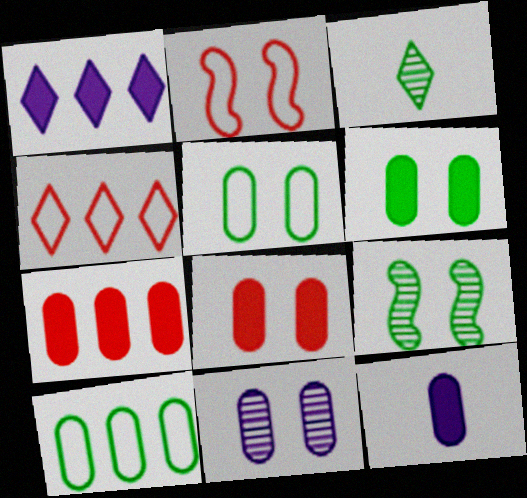[[4, 9, 12], 
[5, 8, 11], 
[6, 7, 12]]